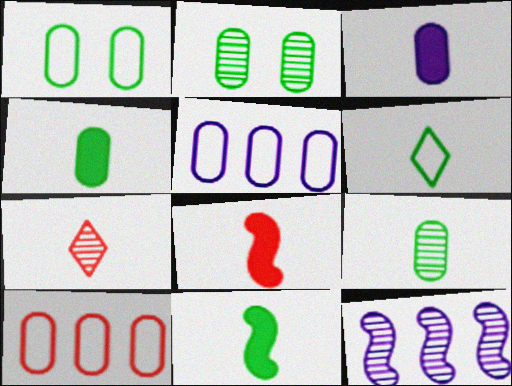[[2, 3, 10], 
[2, 7, 12], 
[6, 9, 11]]